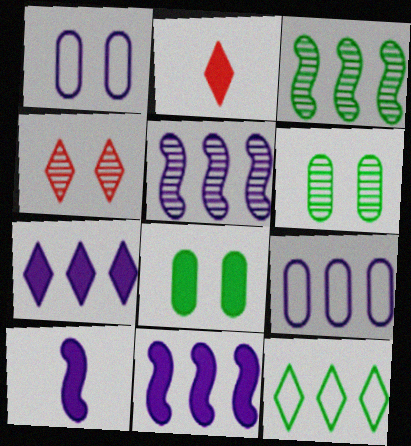[[1, 2, 3], 
[2, 8, 11], 
[5, 7, 9]]